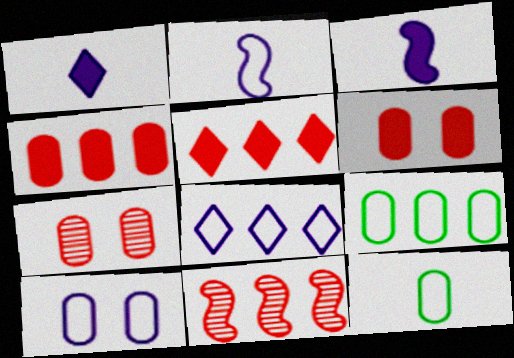[[2, 8, 10]]